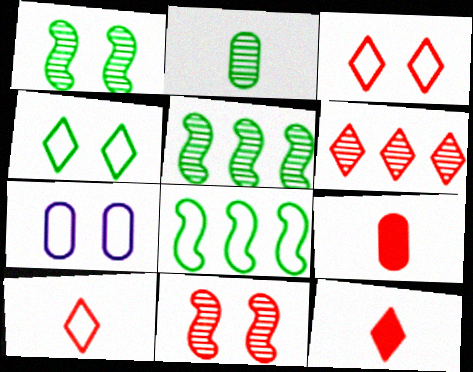[[3, 6, 12], 
[5, 7, 12], 
[7, 8, 10]]